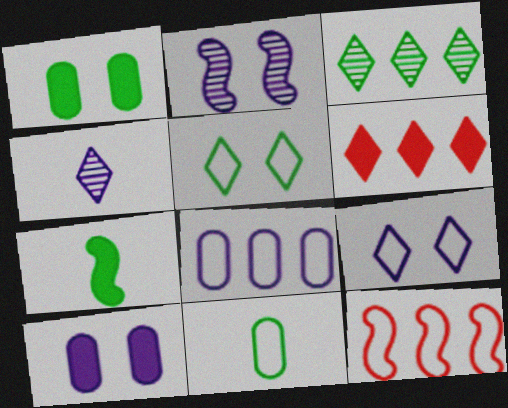[[1, 4, 12], 
[2, 6, 11], 
[2, 7, 12], 
[2, 9, 10], 
[4, 5, 6], 
[6, 7, 10], 
[9, 11, 12]]